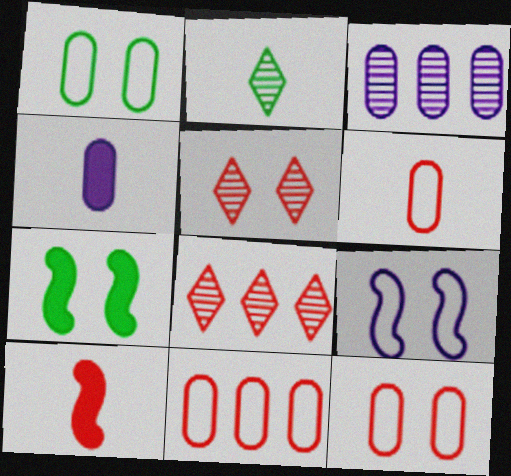[[5, 10, 11], 
[6, 11, 12], 
[8, 10, 12]]